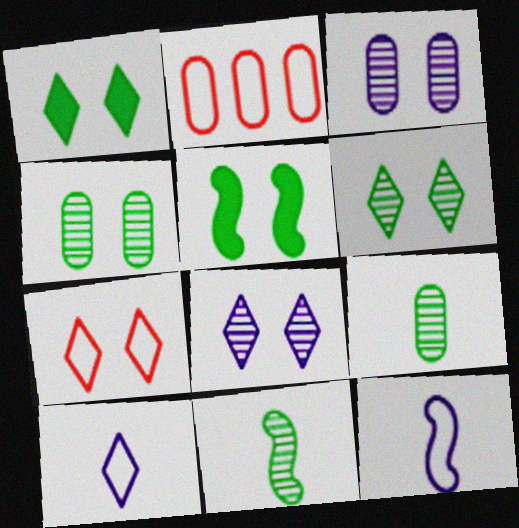[[1, 7, 8], 
[3, 5, 7]]